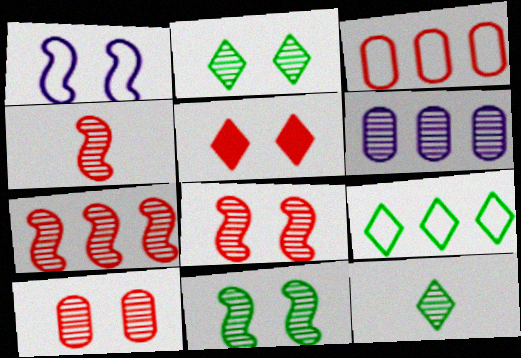[[2, 4, 6], 
[3, 4, 5], 
[4, 7, 8], 
[6, 8, 12]]